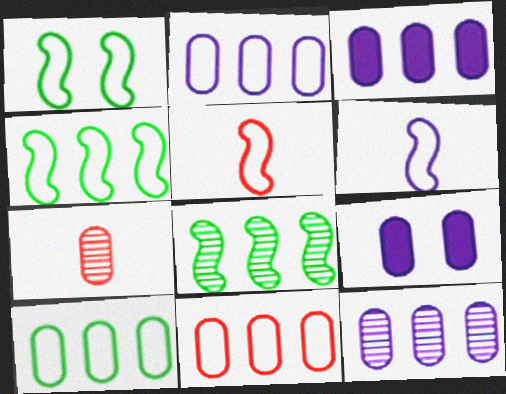[[2, 3, 12], 
[2, 10, 11], 
[7, 9, 10]]